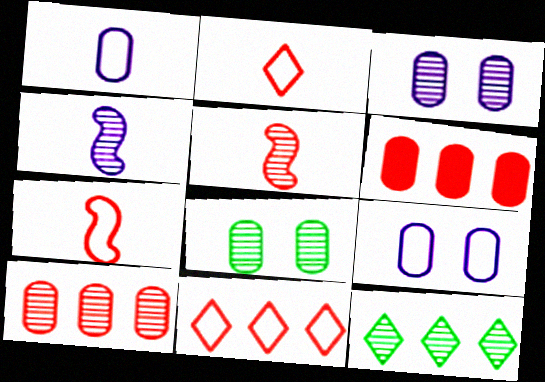[[1, 6, 8], 
[3, 5, 12]]